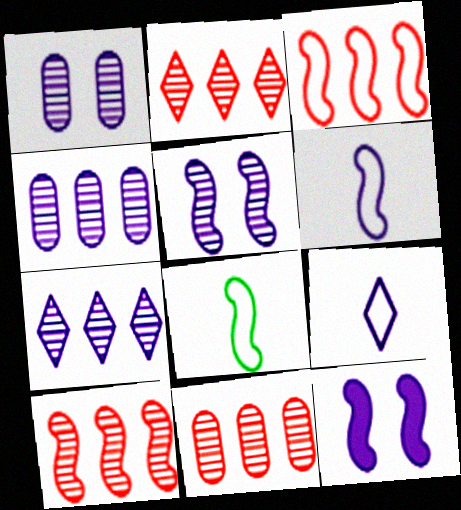[[2, 10, 11], 
[4, 9, 12], 
[8, 10, 12]]